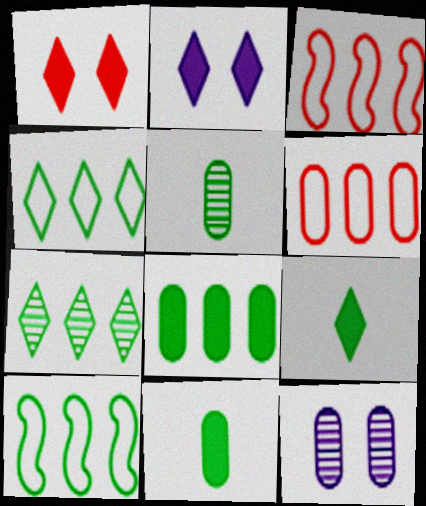[[2, 3, 5], 
[3, 9, 12], 
[6, 11, 12], 
[7, 8, 10]]